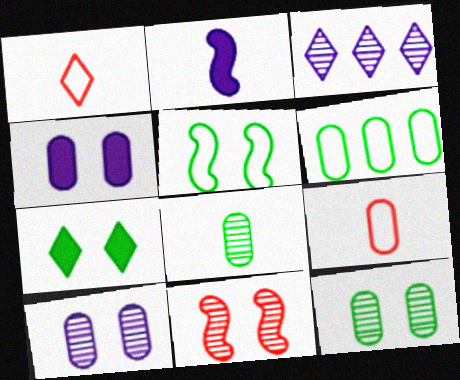[[1, 2, 8], 
[1, 3, 7], 
[3, 8, 11], 
[5, 7, 12]]